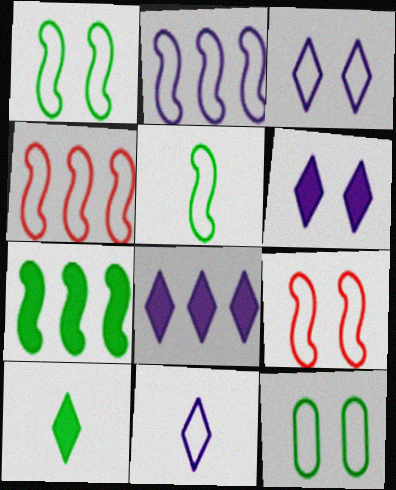[[2, 5, 9], 
[3, 9, 12], 
[4, 11, 12]]